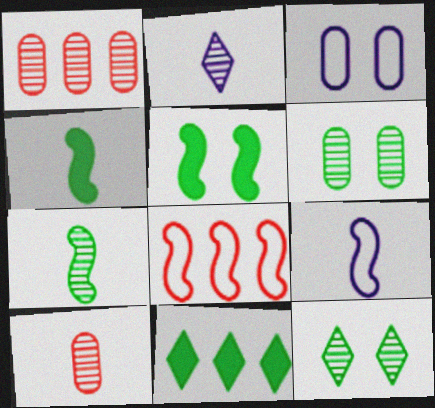[[2, 7, 10]]